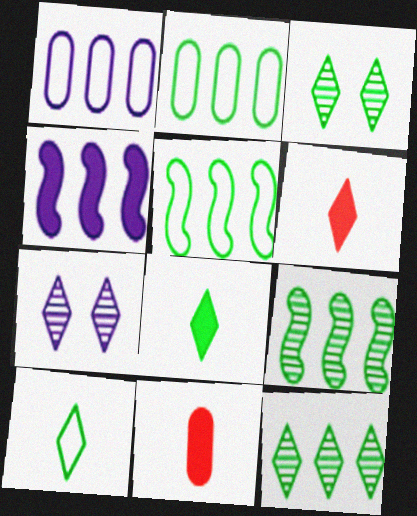[[5, 7, 11]]